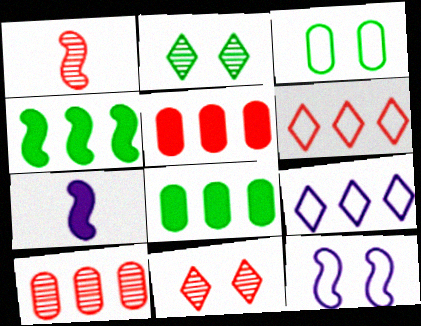[[1, 4, 12], 
[1, 10, 11], 
[4, 9, 10]]